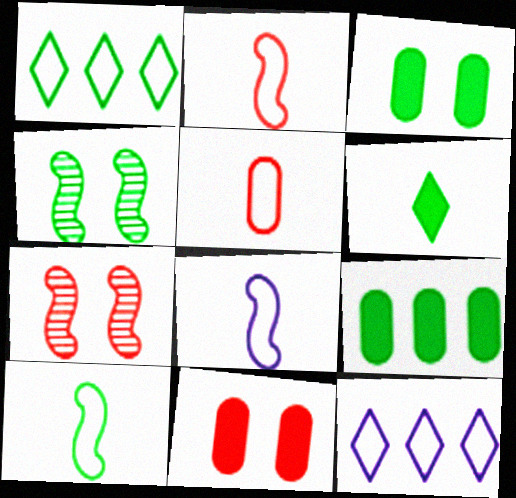[[2, 8, 10]]